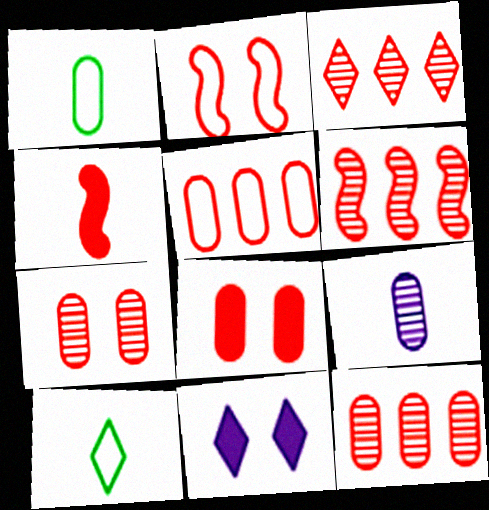[[1, 6, 11], 
[2, 4, 6], 
[3, 6, 12], 
[3, 10, 11], 
[4, 9, 10]]